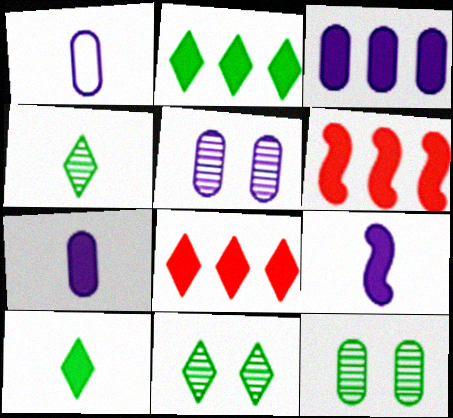[[1, 3, 5], 
[1, 6, 11], 
[2, 3, 6]]